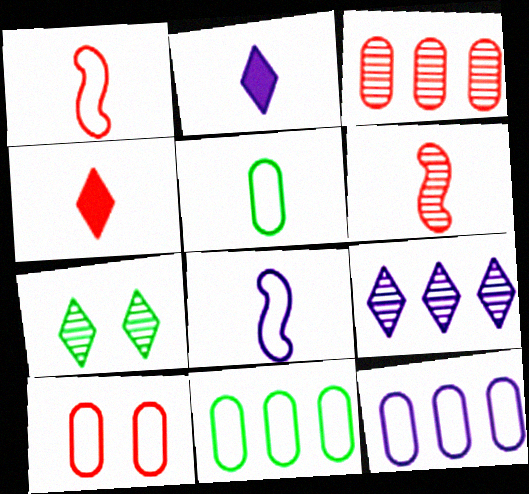[[2, 5, 6], 
[5, 10, 12]]